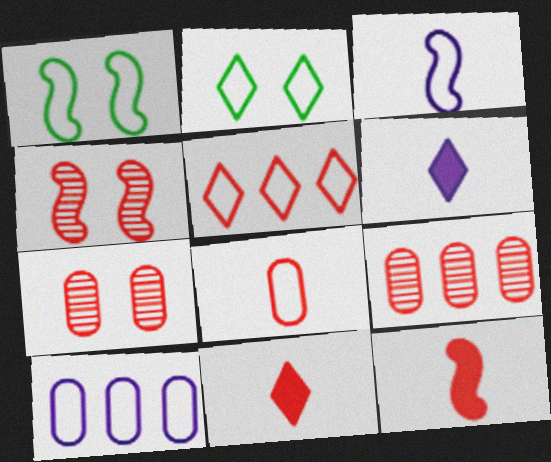[[1, 6, 9], 
[5, 7, 12]]